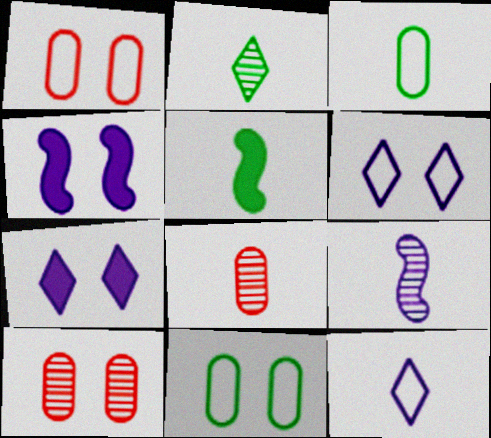[[2, 3, 5], 
[2, 8, 9], 
[5, 8, 12]]